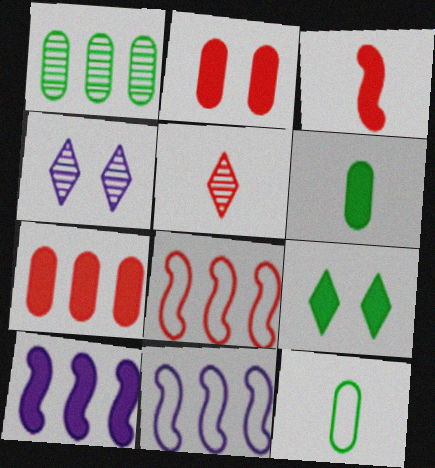[[2, 5, 8], 
[4, 6, 8]]